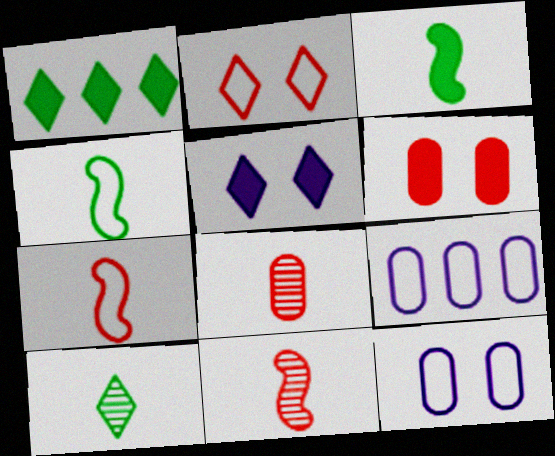[[1, 11, 12], 
[2, 4, 9]]